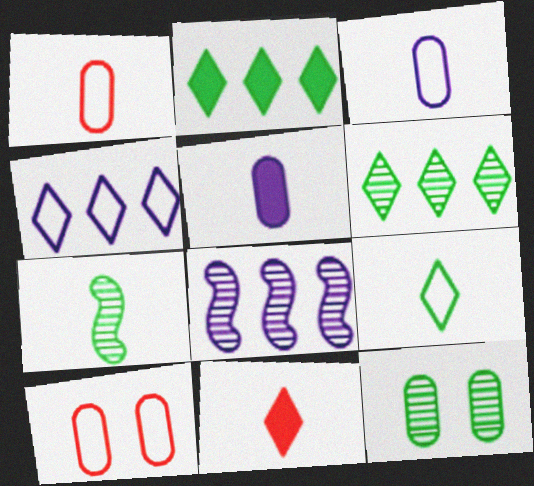[[3, 7, 11], 
[6, 7, 12]]